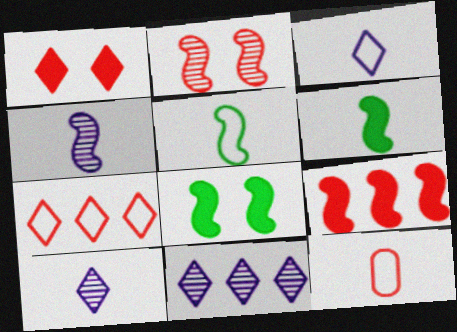[[3, 5, 12], 
[6, 10, 12], 
[8, 11, 12]]